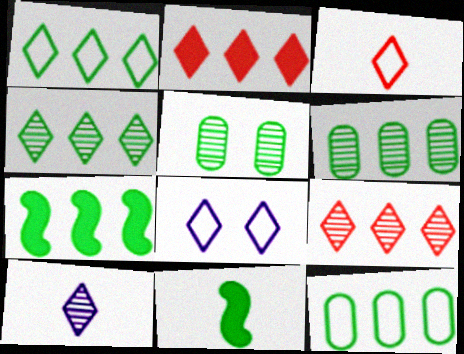[[1, 3, 8], 
[1, 5, 11], 
[1, 6, 7], 
[4, 7, 12]]